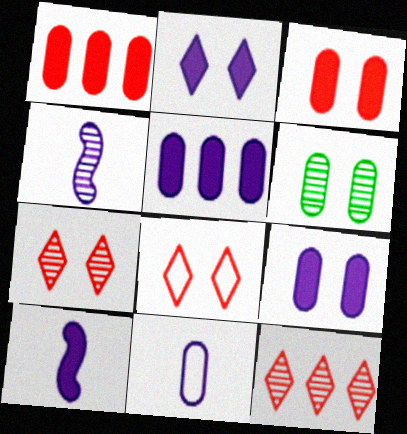[[1, 6, 11], 
[2, 5, 10], 
[4, 6, 12]]